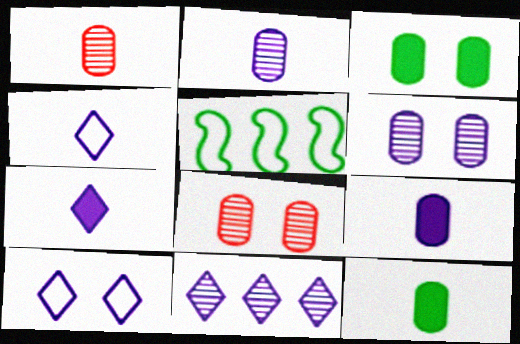[[5, 7, 8], 
[7, 10, 11]]